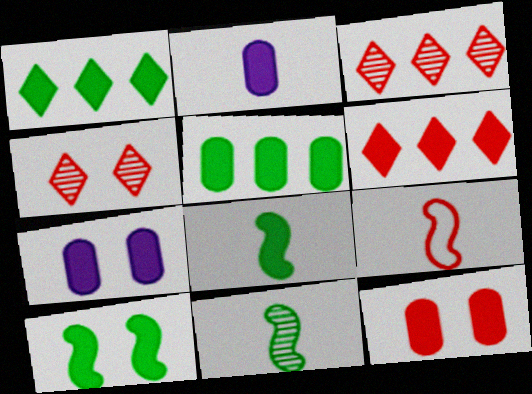[[2, 5, 12], 
[2, 6, 10], 
[3, 9, 12], 
[6, 7, 8]]